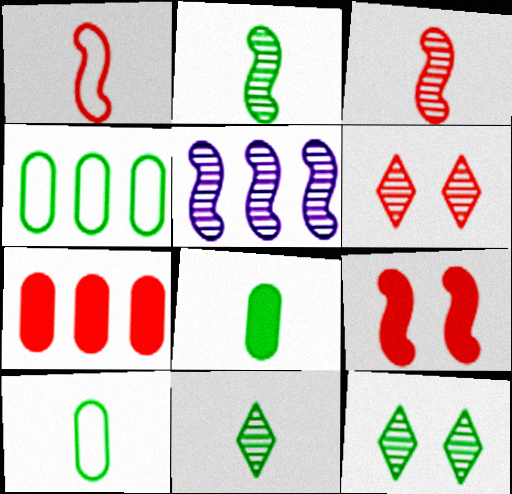[[1, 6, 7]]